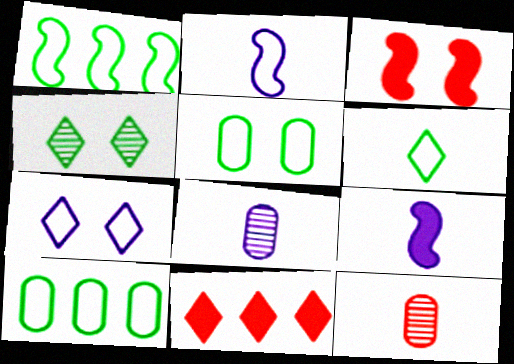[[1, 5, 6], 
[6, 9, 12]]